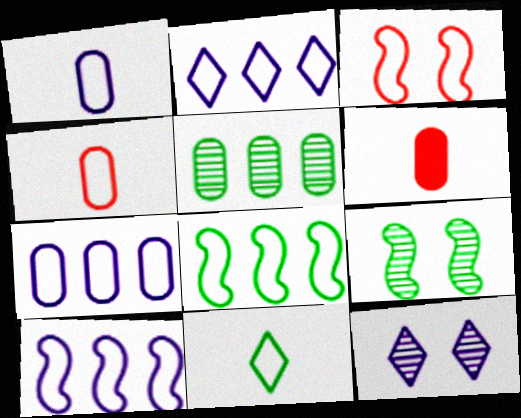[[2, 6, 9], 
[2, 7, 10], 
[3, 7, 11], 
[6, 8, 12]]